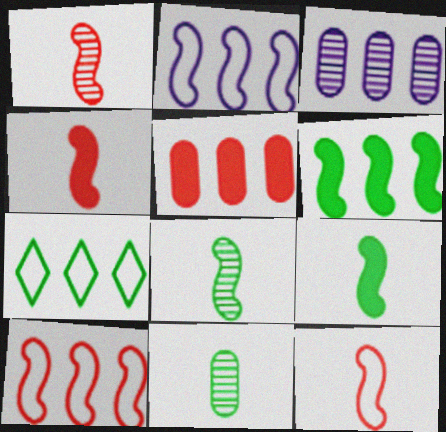[[1, 4, 12]]